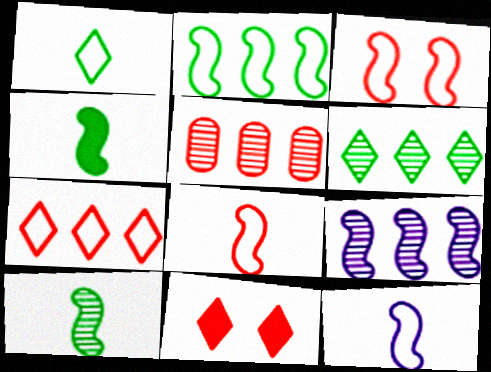[[2, 3, 12], 
[3, 4, 9], 
[5, 6, 9], 
[5, 8, 11]]